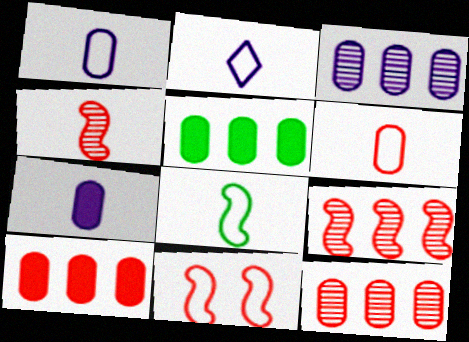[[2, 6, 8]]